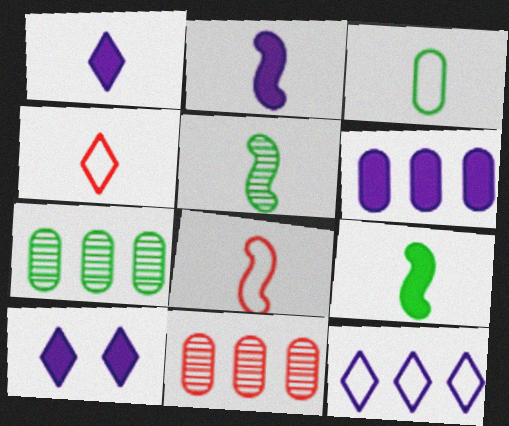[[2, 5, 8], 
[2, 6, 10], 
[7, 8, 10]]